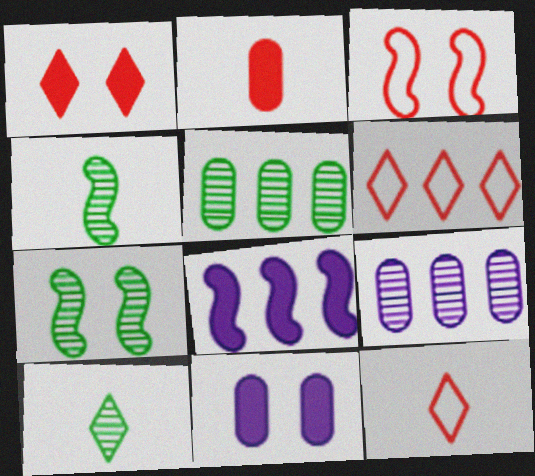[[3, 4, 8], 
[4, 6, 11], 
[5, 6, 8], 
[5, 7, 10]]